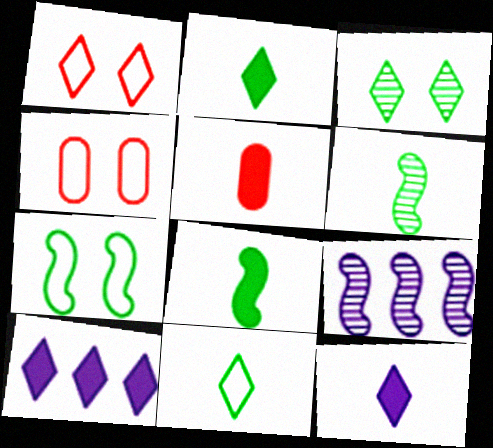[[2, 4, 9], 
[4, 6, 10], 
[5, 8, 12]]